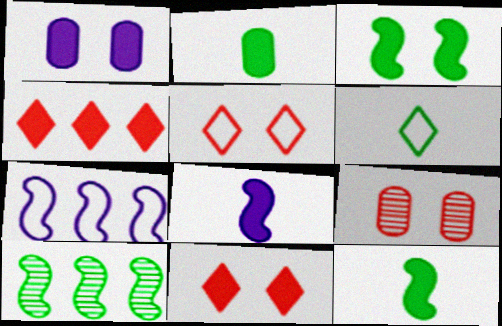[[1, 3, 11], 
[1, 4, 12]]